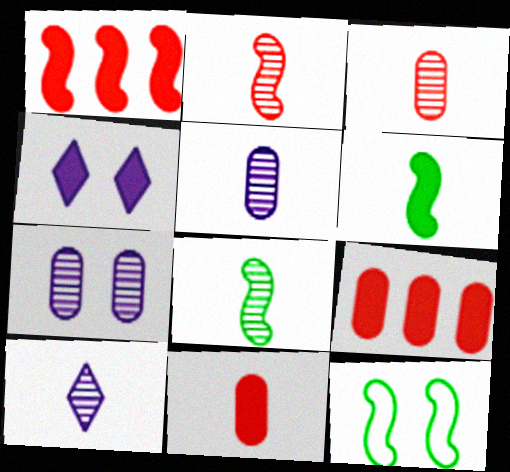[[3, 8, 10], 
[4, 6, 9], 
[9, 10, 12]]